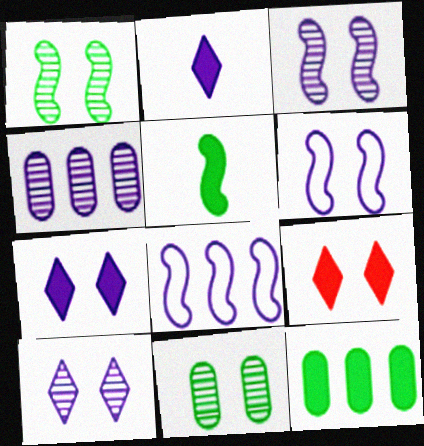[[2, 4, 6], 
[6, 9, 11]]